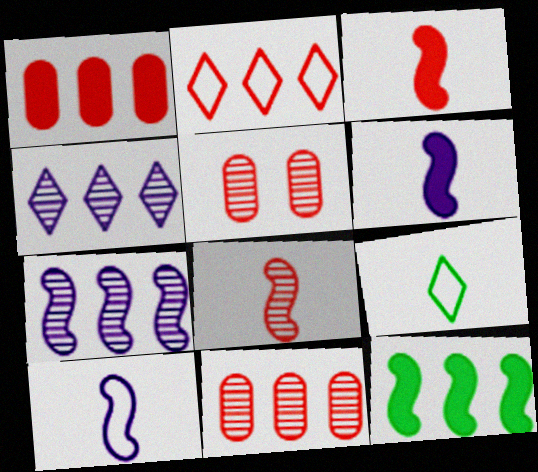[[2, 3, 5]]